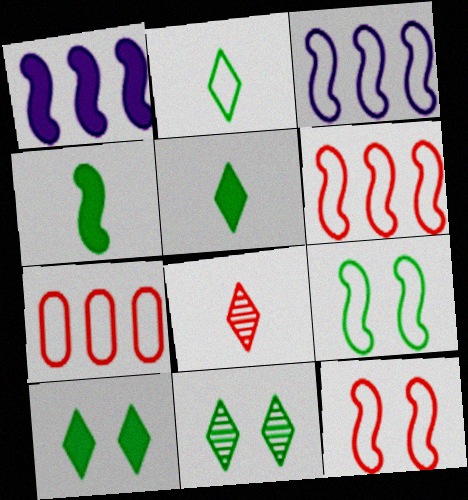[]